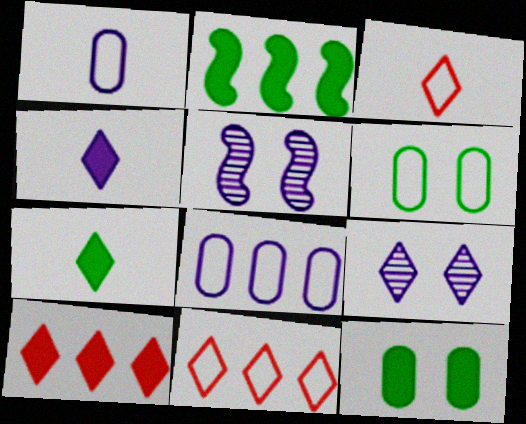[[2, 7, 12], 
[4, 5, 8], 
[7, 9, 11]]